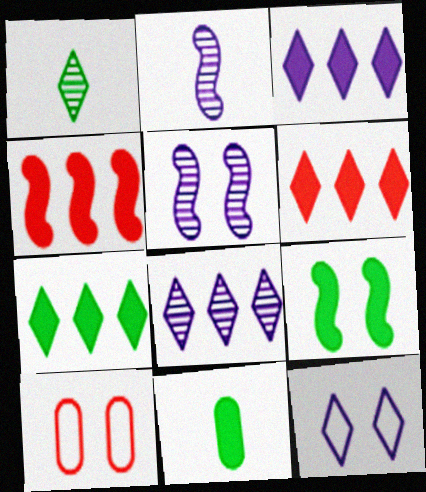[[1, 6, 12], 
[2, 7, 10], 
[3, 6, 7], 
[7, 9, 11]]